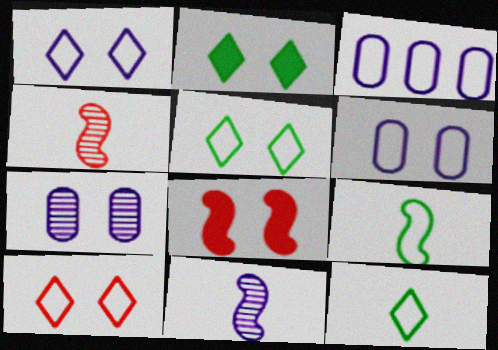[[1, 5, 10], 
[2, 3, 4], 
[3, 9, 10], 
[5, 7, 8]]